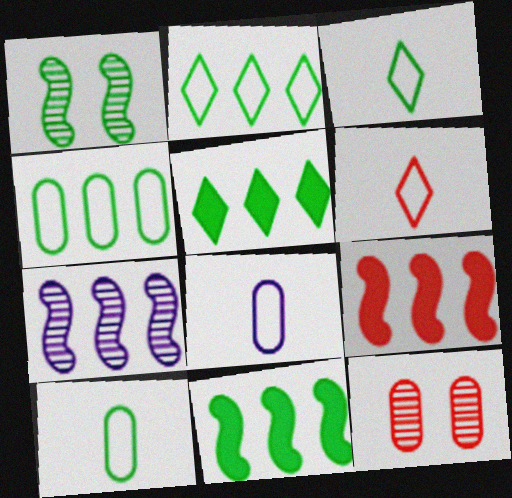[[1, 5, 10], 
[6, 9, 12]]